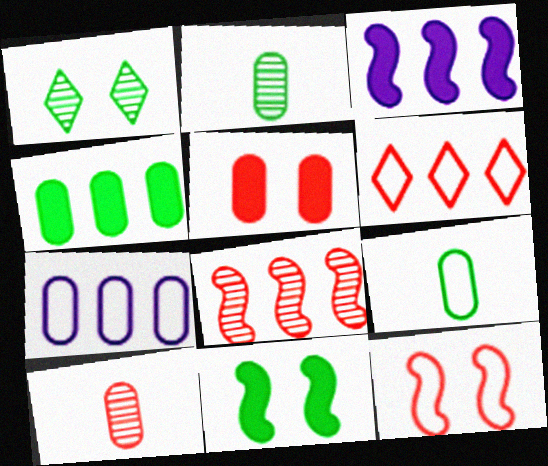[[2, 5, 7]]